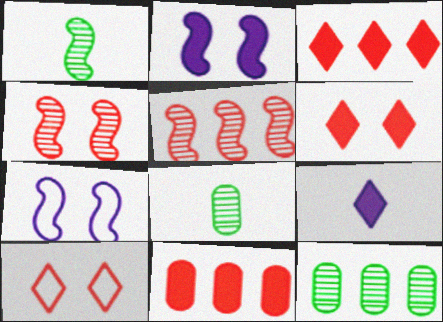[[3, 7, 8]]